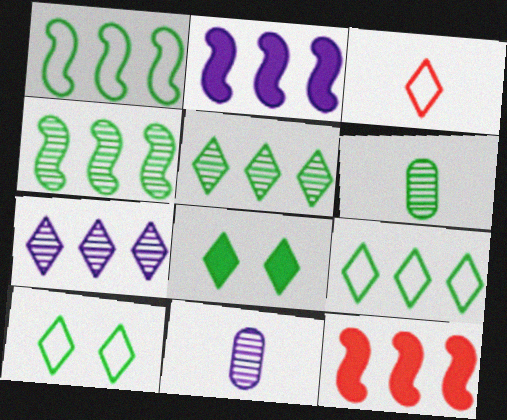[[1, 6, 8], 
[3, 7, 8], 
[10, 11, 12]]